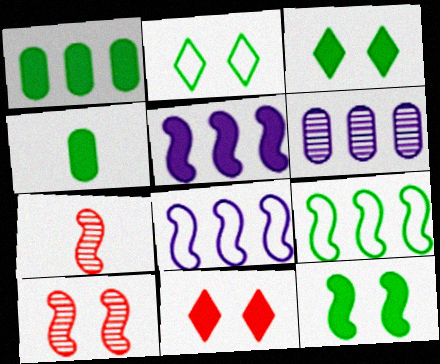[[4, 5, 11], 
[7, 8, 12]]